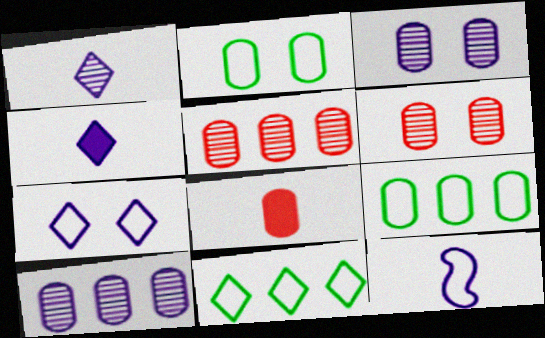[[2, 8, 10], 
[3, 8, 9]]